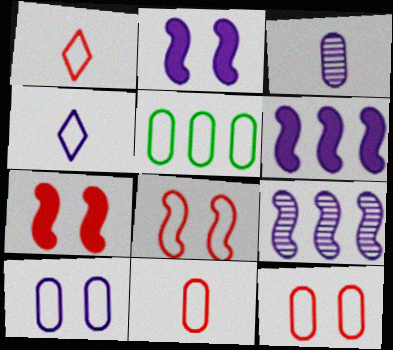[[4, 5, 8], 
[5, 10, 11]]